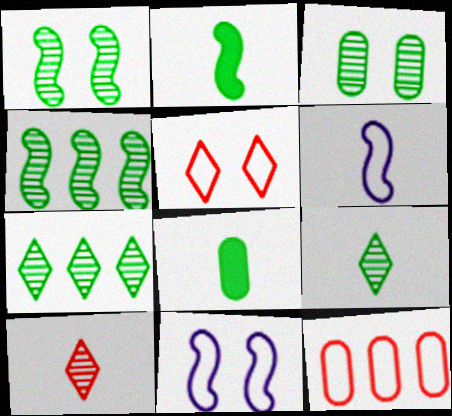[[3, 4, 9], 
[6, 8, 10]]